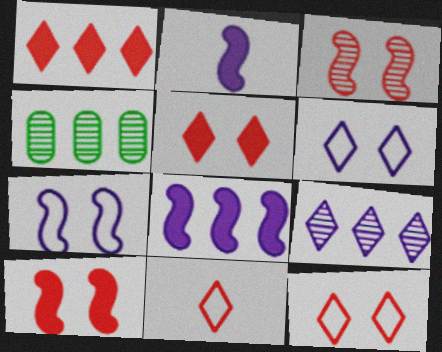[[2, 4, 12]]